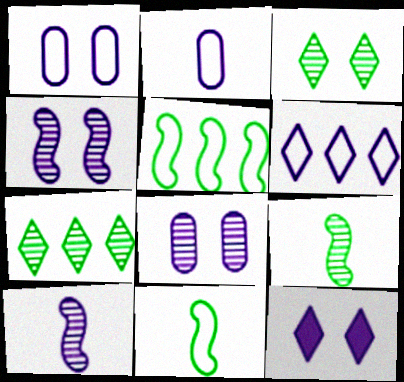[[1, 4, 12]]